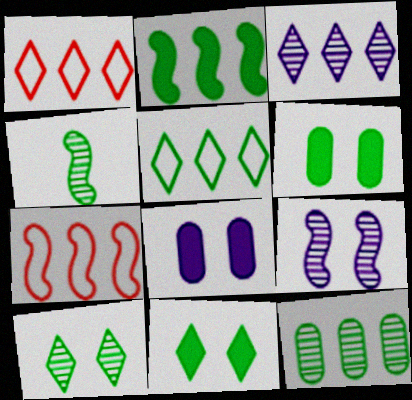[[1, 4, 8], 
[2, 5, 12], 
[4, 5, 6], 
[4, 10, 12]]